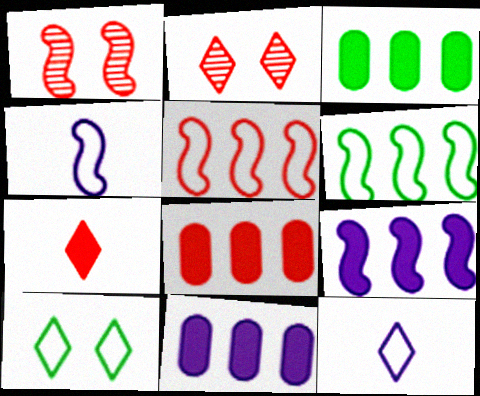[[1, 3, 12], 
[2, 3, 4], 
[3, 8, 11]]